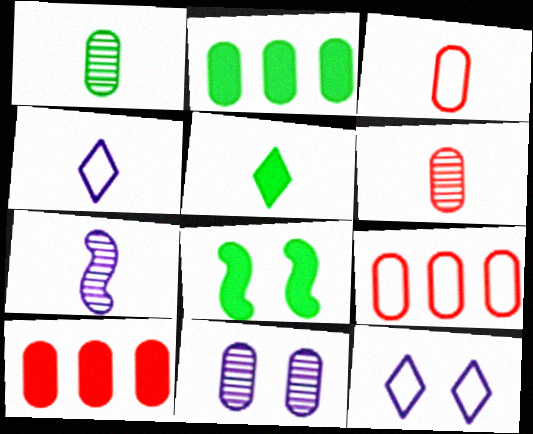[[2, 3, 11], 
[2, 5, 8], 
[3, 5, 7]]